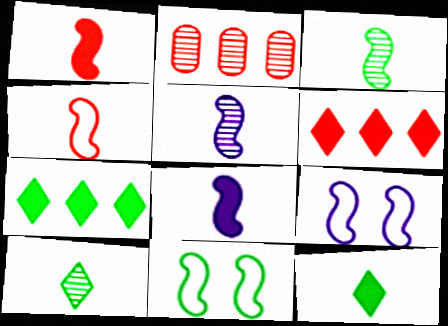[[2, 9, 12], 
[3, 4, 8]]